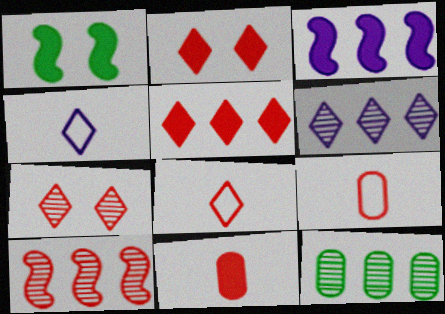[[1, 6, 9], 
[2, 9, 10], 
[5, 7, 8], 
[6, 10, 12]]